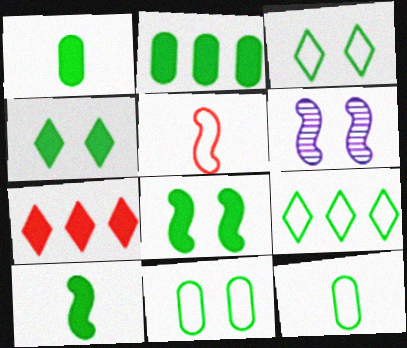[[2, 4, 10], 
[6, 7, 12]]